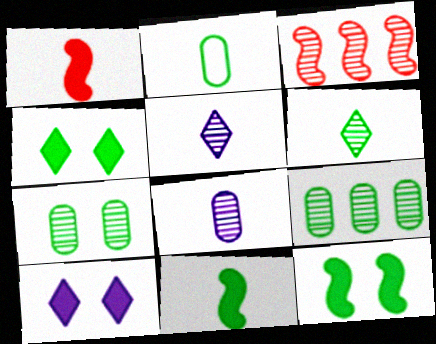[[1, 2, 5], 
[2, 3, 10], 
[2, 6, 11], 
[3, 5, 7]]